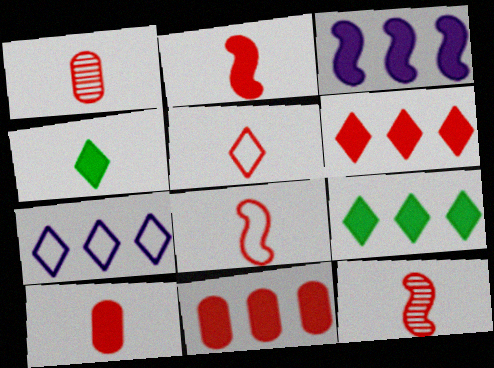[[1, 2, 5], 
[2, 8, 12], 
[3, 9, 11], 
[5, 10, 12]]